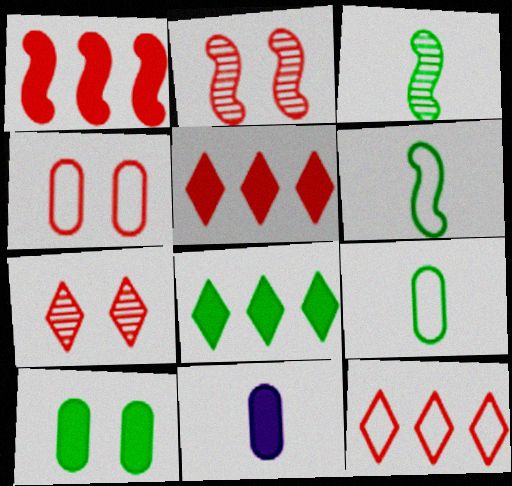[]